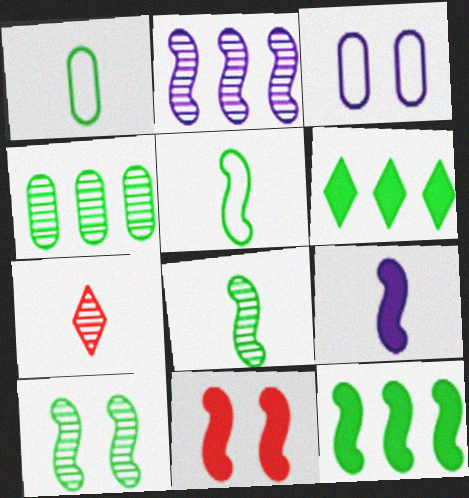[[1, 6, 10], 
[1, 7, 9], 
[2, 5, 11], 
[3, 7, 12], 
[5, 10, 12], 
[9, 11, 12]]